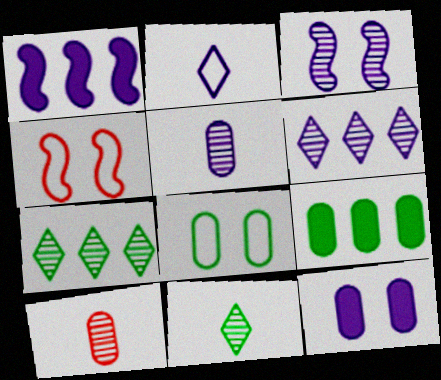[[3, 5, 6], 
[3, 7, 10]]